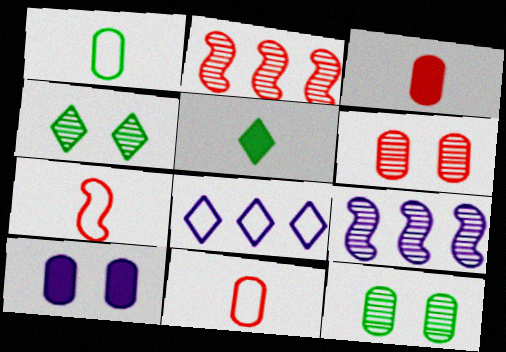[]